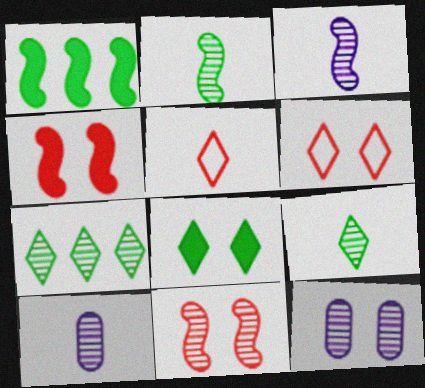[[1, 5, 12], 
[1, 6, 10], 
[7, 10, 11]]